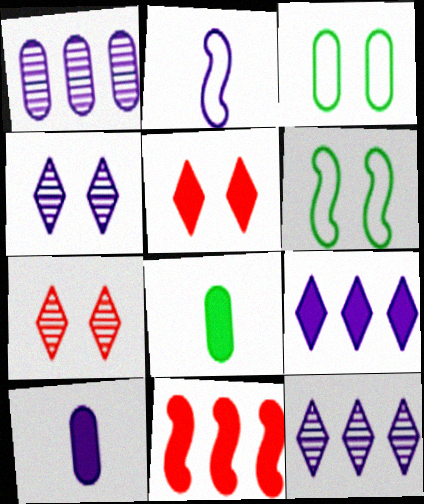[]